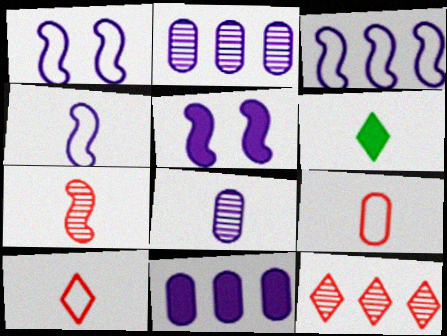[[1, 3, 4]]